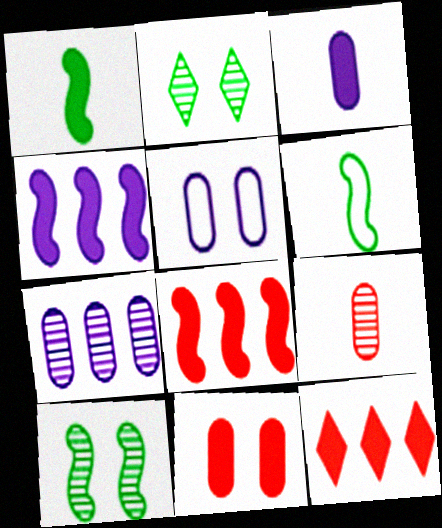[[3, 5, 7]]